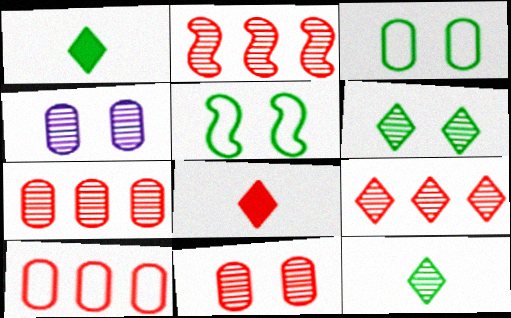[[2, 4, 12], 
[2, 7, 9]]